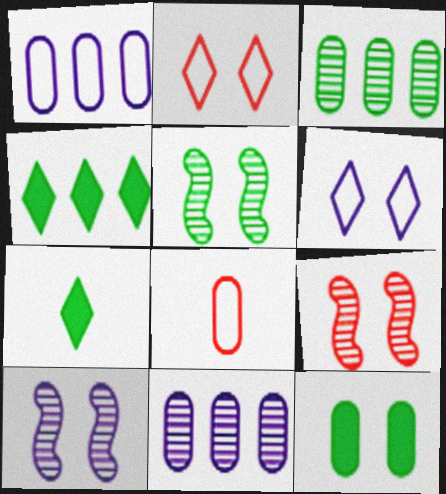[[1, 7, 9], 
[2, 10, 12], 
[4, 8, 10], 
[5, 9, 10], 
[6, 9, 12], 
[8, 11, 12]]